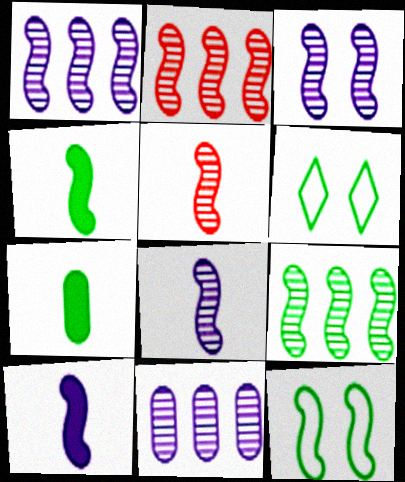[[1, 2, 9], 
[1, 3, 8], 
[2, 10, 12], 
[3, 5, 9], 
[4, 9, 12], 
[6, 7, 9]]